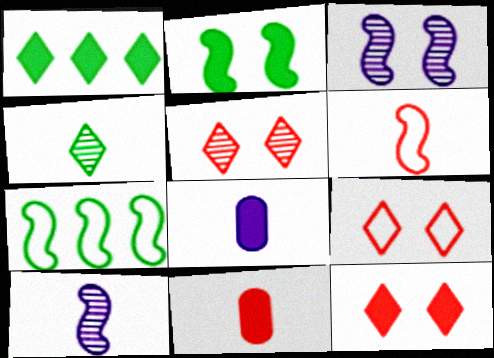[[4, 6, 8], 
[5, 7, 8], 
[5, 9, 12]]